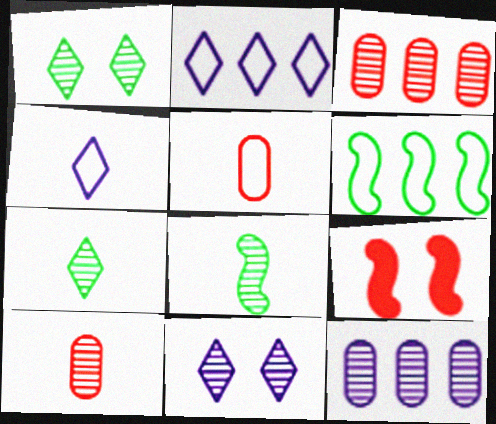[[3, 8, 11]]